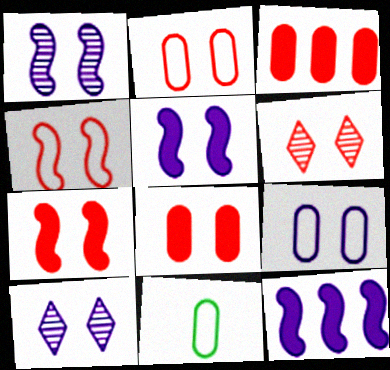[[2, 6, 7], 
[4, 6, 8], 
[5, 9, 10], 
[6, 11, 12]]